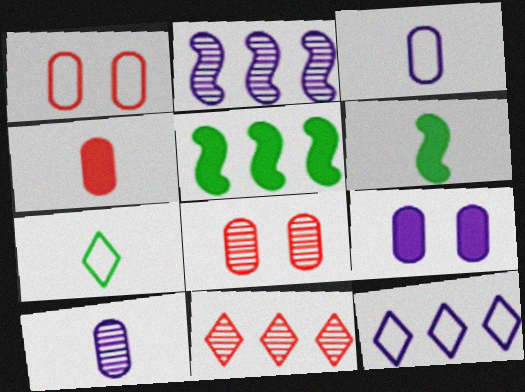[[6, 8, 12]]